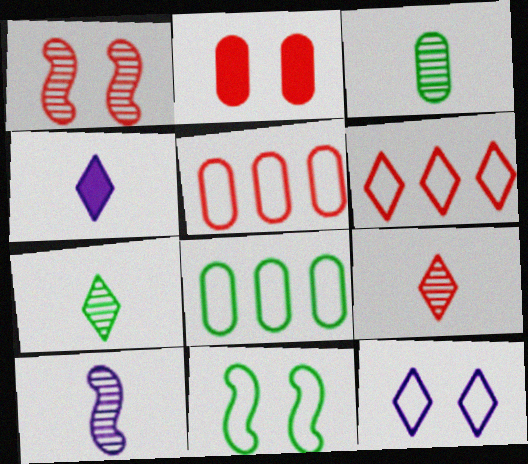[[1, 4, 8], 
[3, 9, 10]]